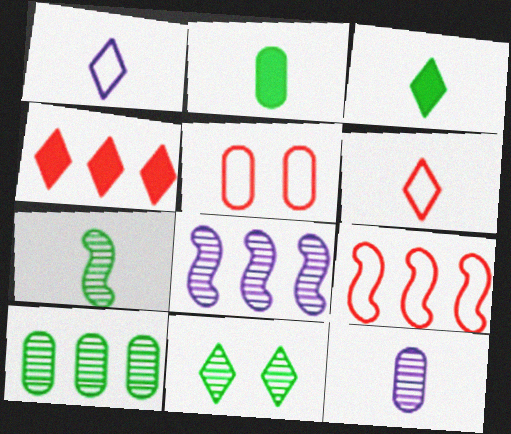[[1, 4, 11], 
[3, 5, 8], 
[5, 6, 9], 
[7, 10, 11]]